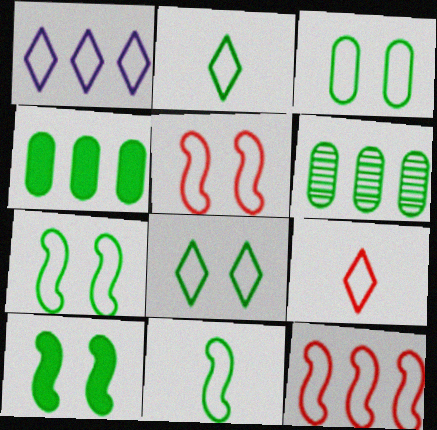[[1, 8, 9], 
[2, 6, 10], 
[3, 7, 8]]